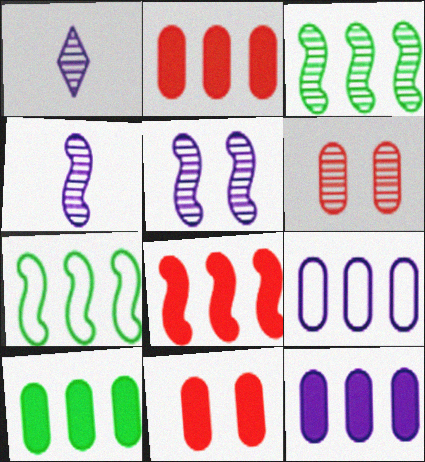[[1, 3, 6], 
[1, 7, 11], 
[2, 10, 12]]